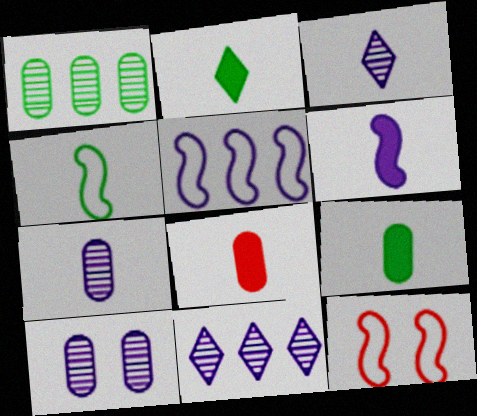[[2, 6, 8], 
[3, 4, 8], 
[4, 5, 12], 
[9, 11, 12]]